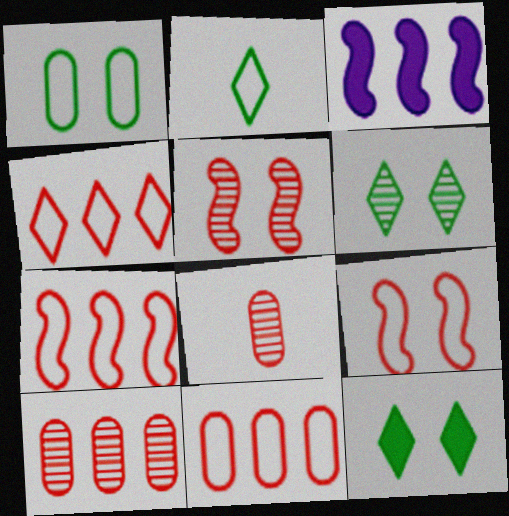[[4, 7, 11]]